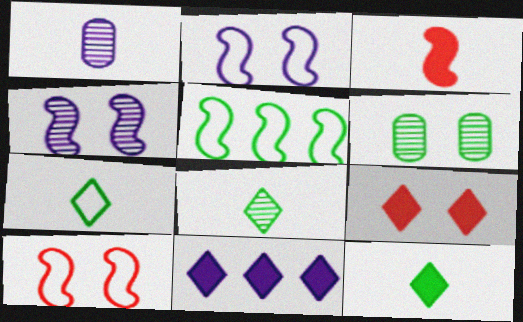[[1, 2, 11], 
[1, 3, 7], 
[1, 5, 9], 
[2, 6, 9], 
[3, 4, 5], 
[5, 6, 12], 
[7, 8, 12], 
[9, 11, 12]]